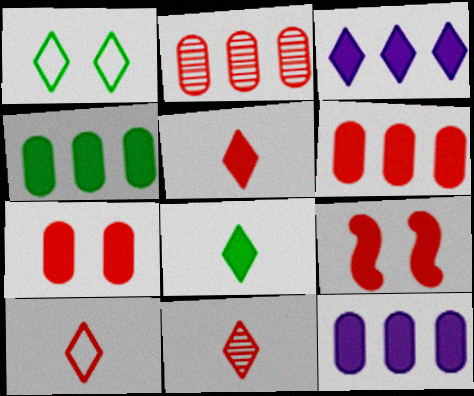[[1, 3, 11], 
[2, 9, 10], 
[4, 6, 12], 
[5, 6, 9], 
[5, 10, 11], 
[8, 9, 12]]